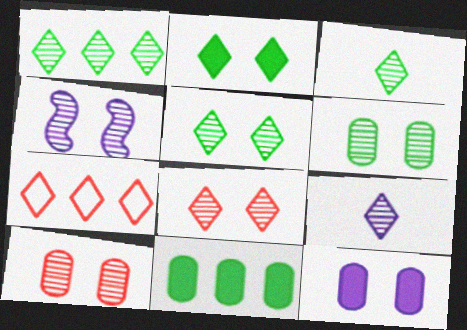[[1, 3, 5], 
[1, 8, 9], 
[2, 7, 9], 
[4, 5, 10], 
[4, 6, 8]]